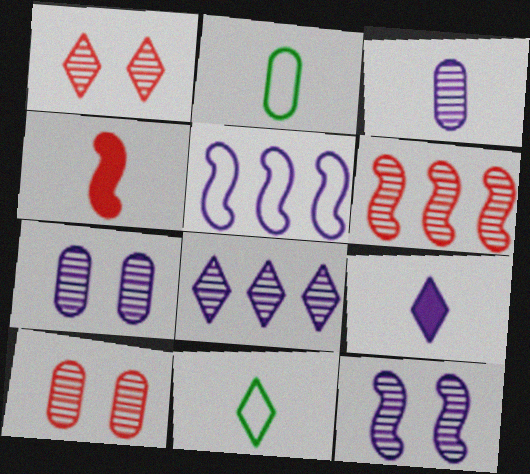[[3, 4, 11], 
[3, 8, 12], 
[5, 7, 9]]